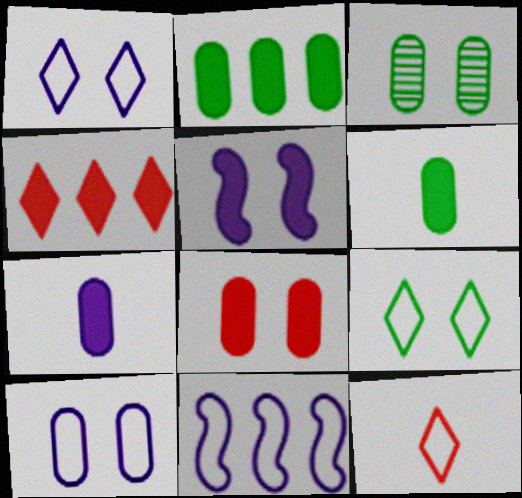[[2, 7, 8], 
[3, 8, 10], 
[4, 5, 6]]